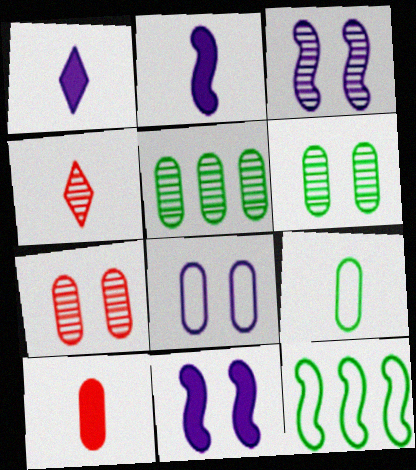[[1, 7, 12], 
[2, 4, 9], 
[3, 4, 5], 
[5, 8, 10]]